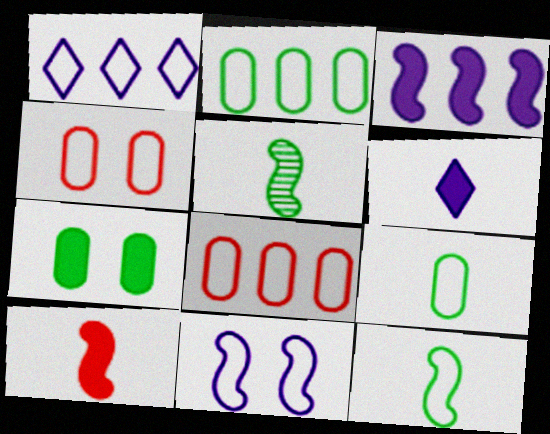[[1, 4, 12]]